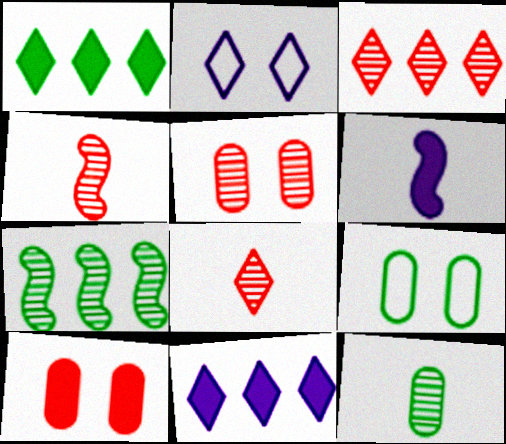[[1, 2, 8], 
[1, 6, 10], 
[3, 4, 5], 
[3, 6, 9], 
[4, 9, 11]]